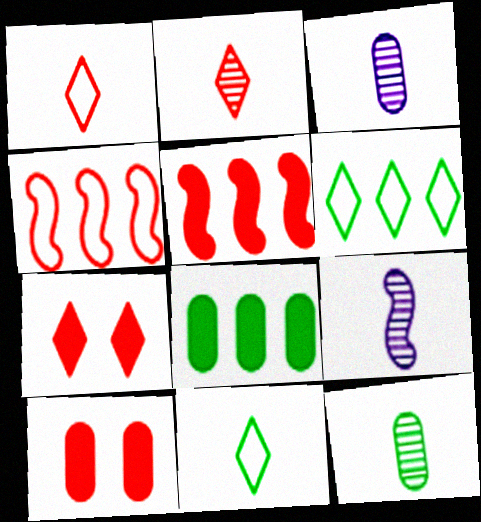[[2, 4, 10], 
[2, 9, 12], 
[6, 9, 10]]